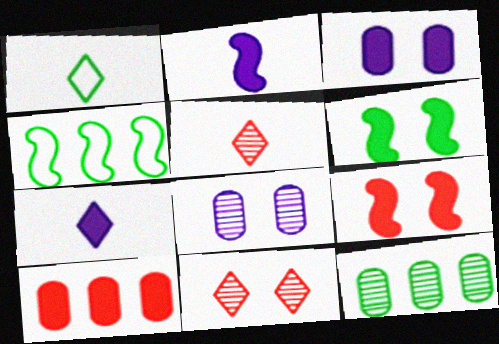[[1, 5, 7], 
[1, 6, 12], 
[3, 4, 5], 
[6, 7, 10]]